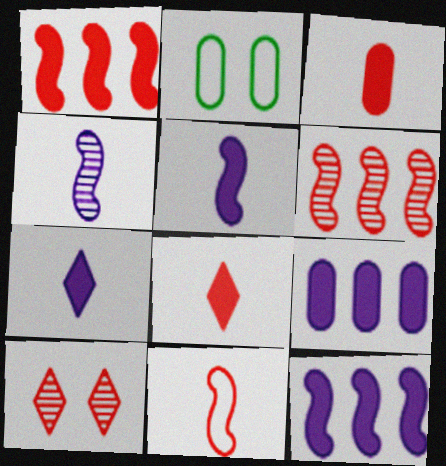[[2, 6, 7]]